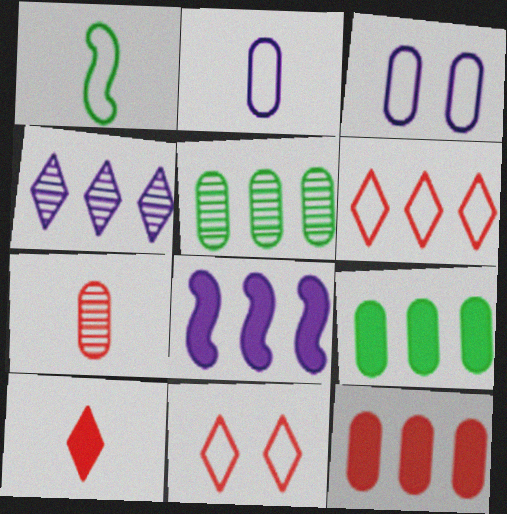[[1, 3, 6], 
[3, 7, 9], 
[5, 6, 8]]